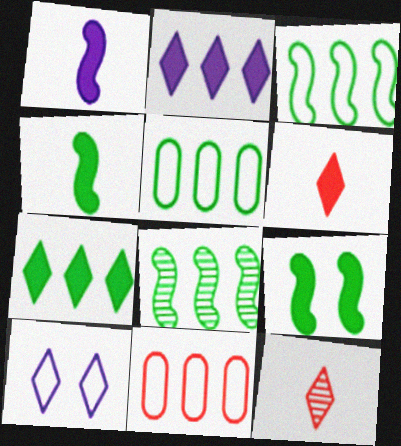[[2, 8, 11], 
[5, 7, 8], 
[7, 10, 12]]